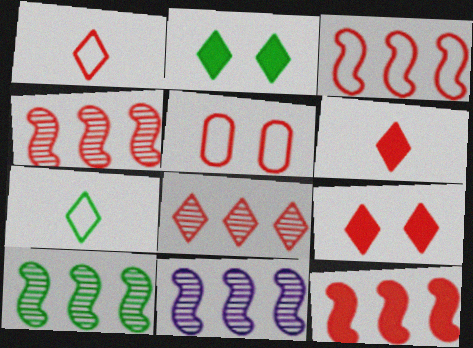[[1, 3, 5], 
[1, 8, 9], 
[3, 4, 12], 
[4, 5, 6], 
[4, 10, 11]]